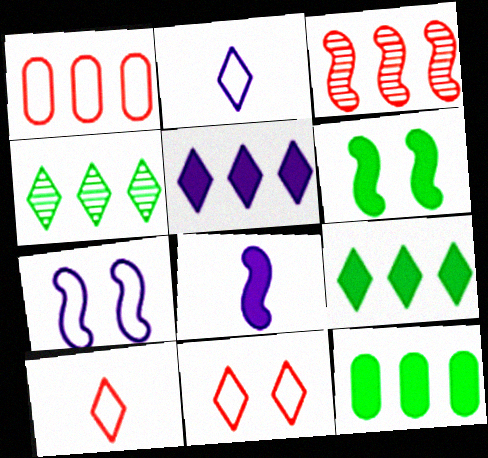[]